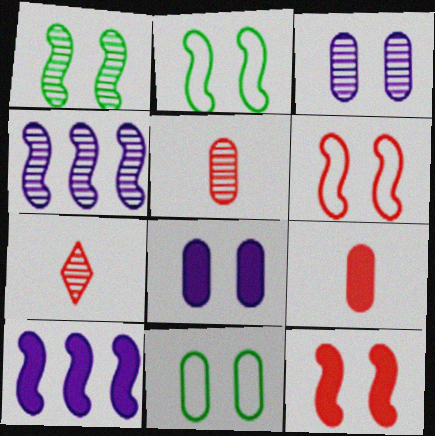[[7, 10, 11]]